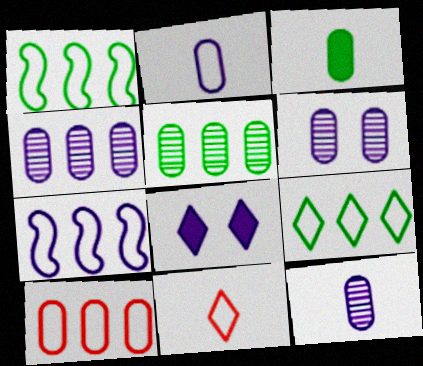[[3, 6, 10], 
[4, 6, 12], 
[7, 8, 12], 
[7, 9, 10]]